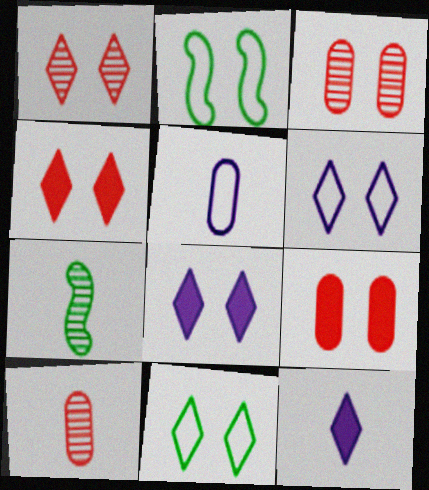[[1, 8, 11], 
[2, 3, 8]]